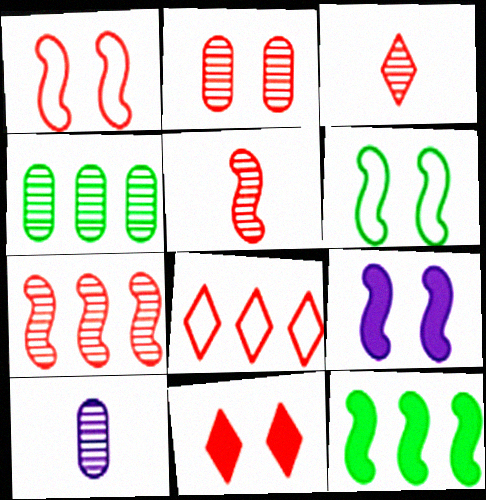[[1, 2, 11], 
[2, 3, 7], 
[2, 4, 10], 
[3, 8, 11]]